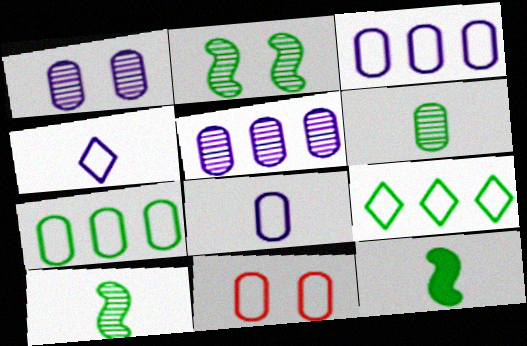[[7, 8, 11]]